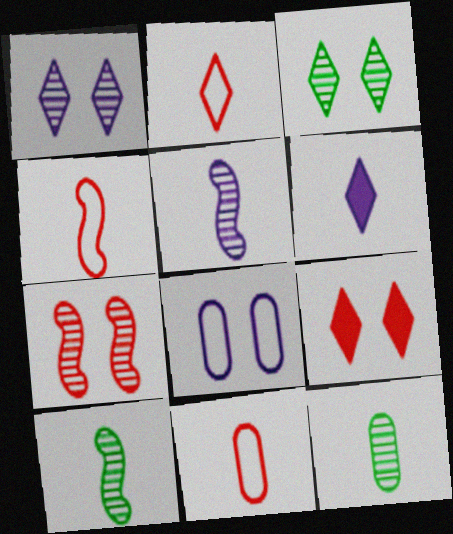[[2, 4, 11], 
[4, 6, 12], 
[6, 10, 11]]